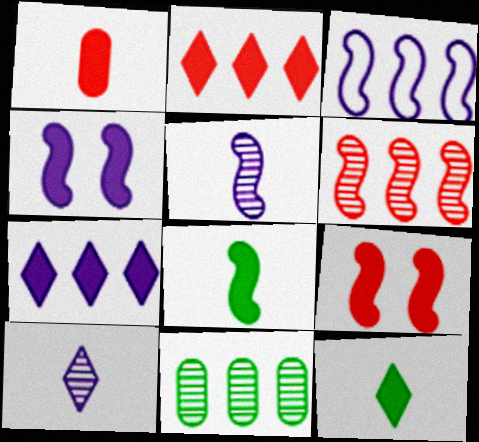[[1, 2, 9], 
[2, 3, 11], 
[3, 4, 5]]